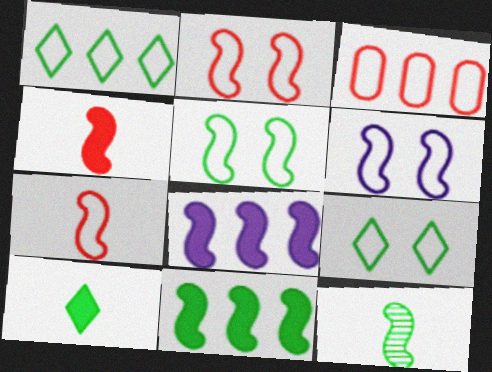[[2, 5, 6], 
[2, 8, 12], 
[5, 11, 12]]